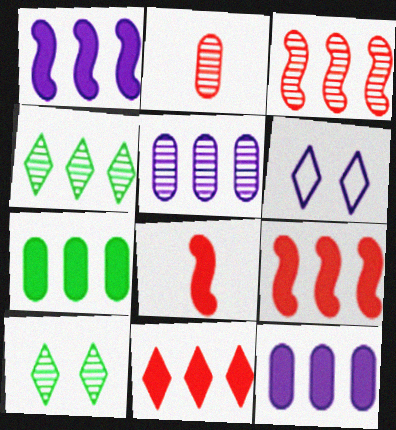[[1, 7, 11], 
[3, 4, 5]]